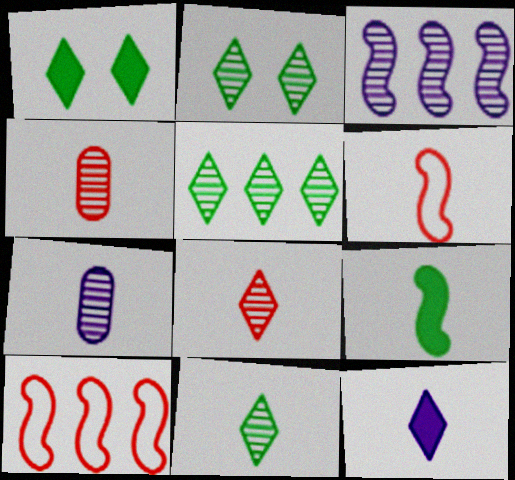[[1, 7, 10], 
[2, 3, 4], 
[2, 5, 11]]